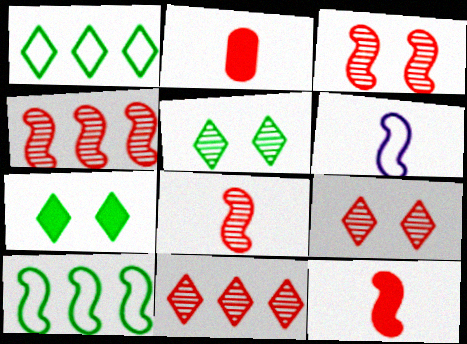[[3, 4, 8]]